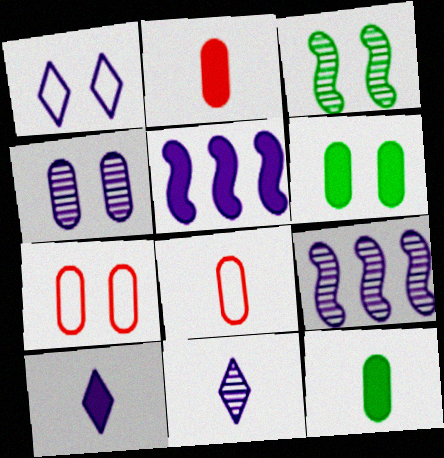[[4, 6, 7], 
[4, 9, 11]]